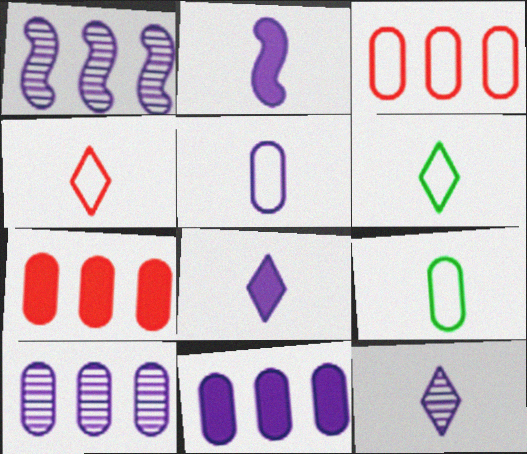[[2, 5, 12]]